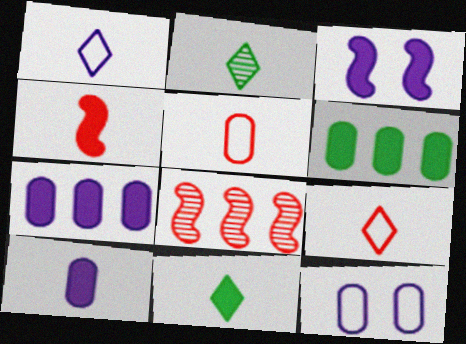[[4, 10, 11], 
[8, 11, 12]]